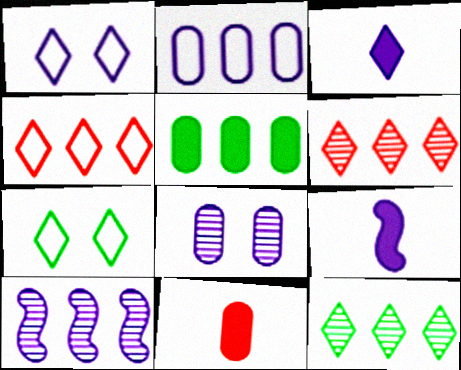[[3, 6, 7], 
[4, 5, 10], 
[7, 10, 11]]